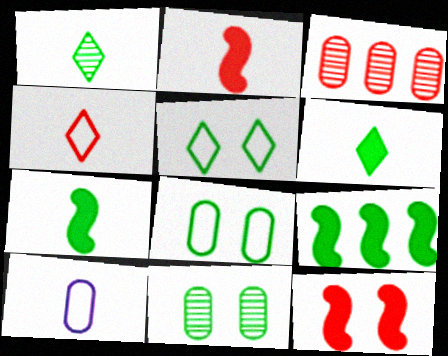[[1, 2, 10], 
[1, 8, 9], 
[3, 4, 12]]